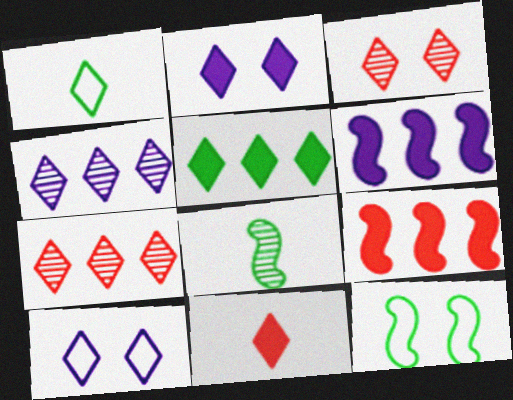[[1, 2, 7], 
[2, 5, 11]]